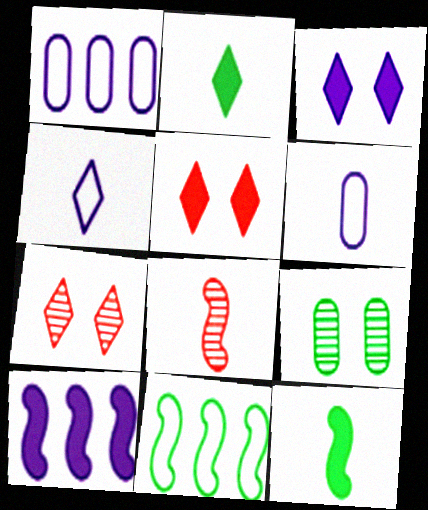[[1, 7, 12], 
[2, 6, 8], 
[2, 9, 11]]